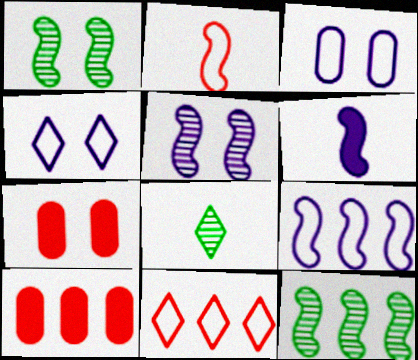[[1, 4, 7], 
[5, 6, 9], 
[7, 8, 9]]